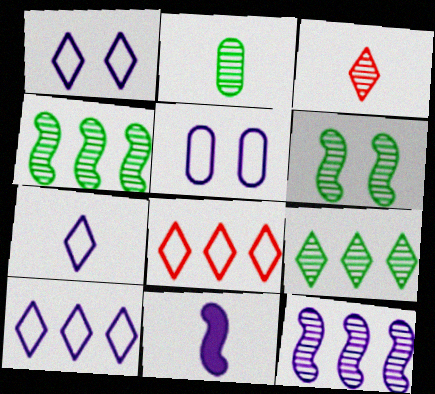[[1, 7, 10], 
[2, 6, 9]]